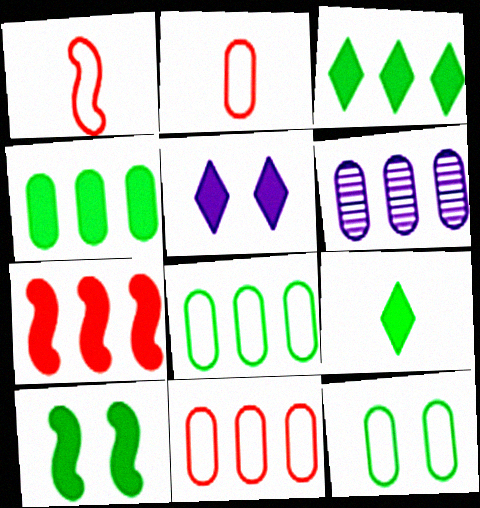[[4, 6, 11], 
[4, 9, 10]]